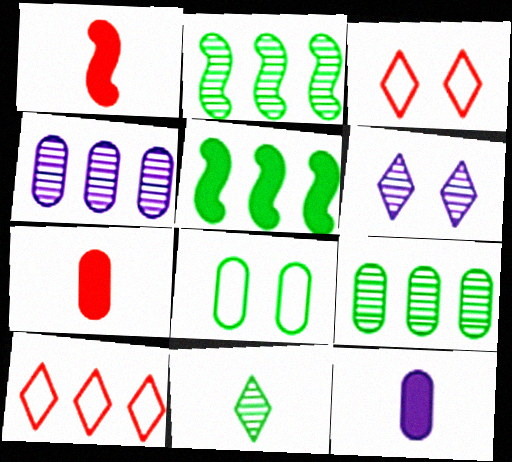[[2, 3, 12], 
[4, 5, 10], 
[4, 7, 8], 
[5, 8, 11]]